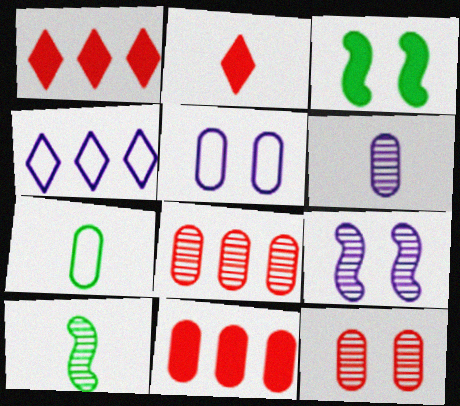[[1, 5, 10], 
[1, 7, 9]]